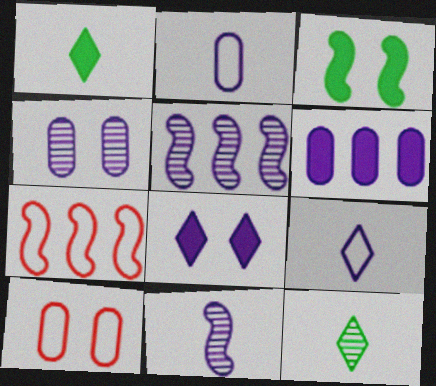[[1, 4, 7], 
[1, 5, 10], 
[2, 4, 6], 
[2, 5, 8], 
[3, 7, 11]]